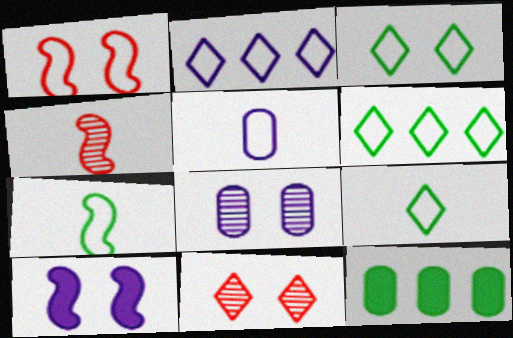[[1, 5, 6], 
[3, 6, 9]]